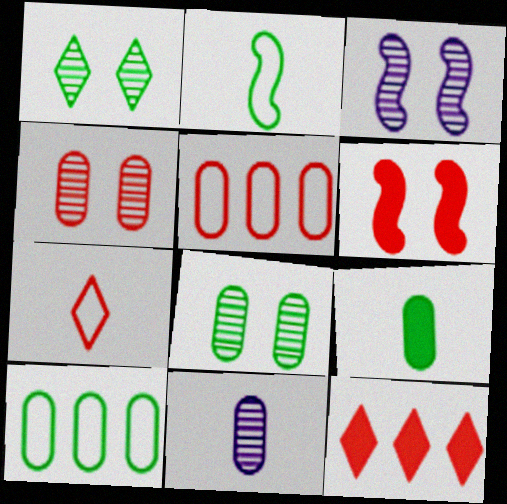[[1, 3, 4], 
[8, 9, 10]]